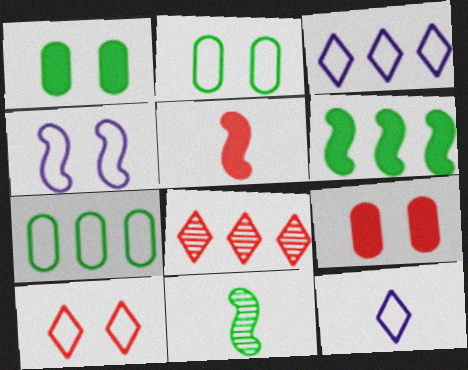[[2, 4, 10], 
[3, 9, 11]]